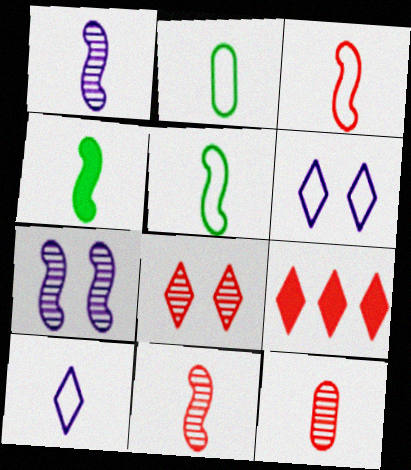[[1, 3, 4], 
[2, 3, 10], 
[2, 7, 9], 
[4, 10, 12]]